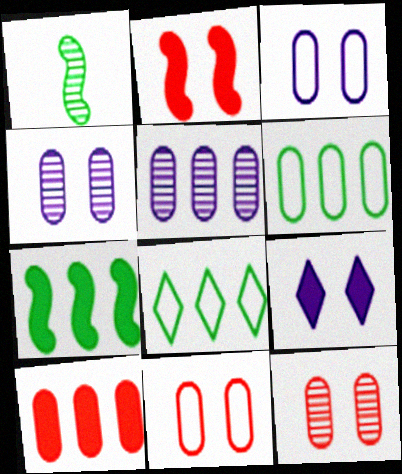[[5, 6, 10]]